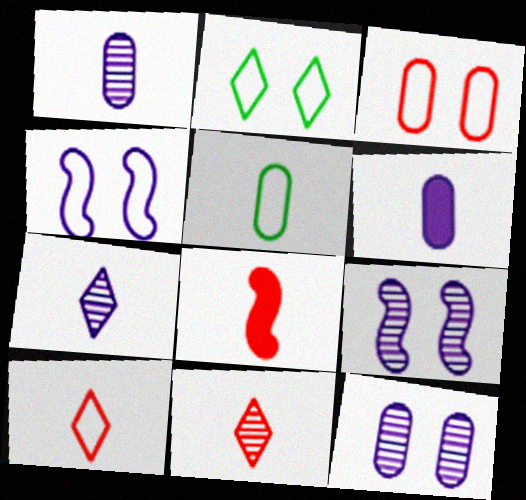[[2, 3, 4], 
[5, 7, 8]]